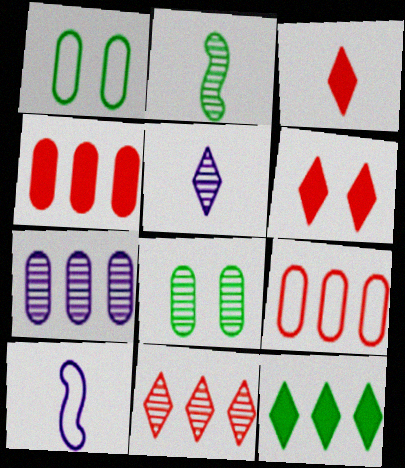[[1, 2, 12]]